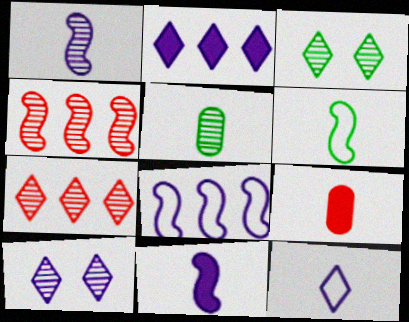[[2, 10, 12], 
[3, 8, 9], 
[4, 5, 10]]